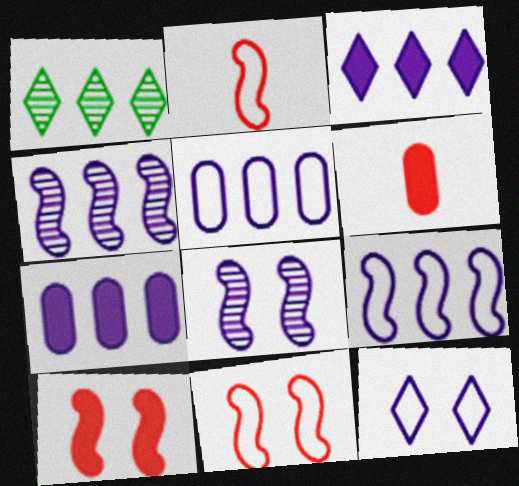[[3, 4, 5]]